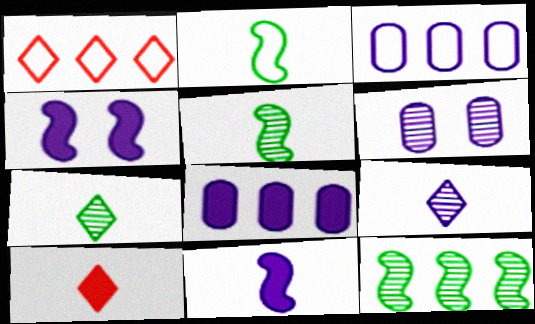[[1, 8, 12], 
[3, 4, 9]]